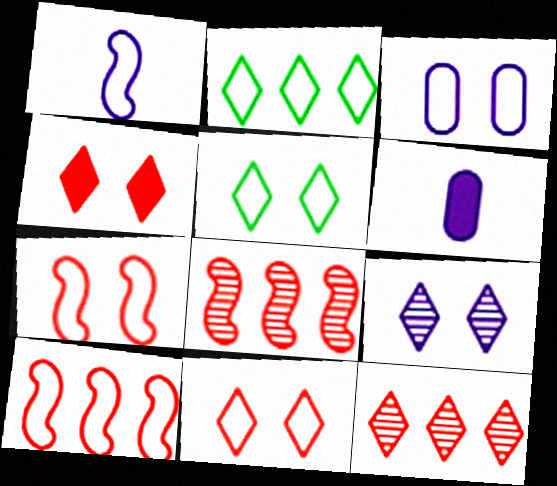[[3, 5, 7], 
[4, 5, 9], 
[5, 6, 8]]